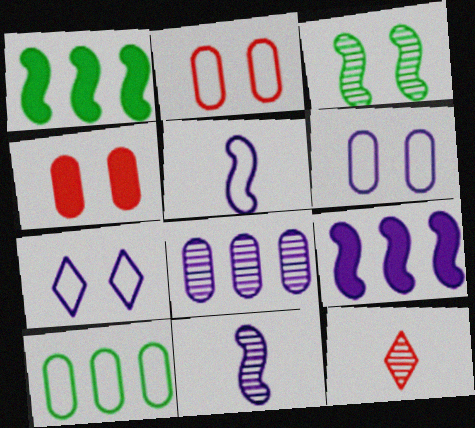[[1, 6, 12], 
[3, 4, 7], 
[3, 8, 12]]